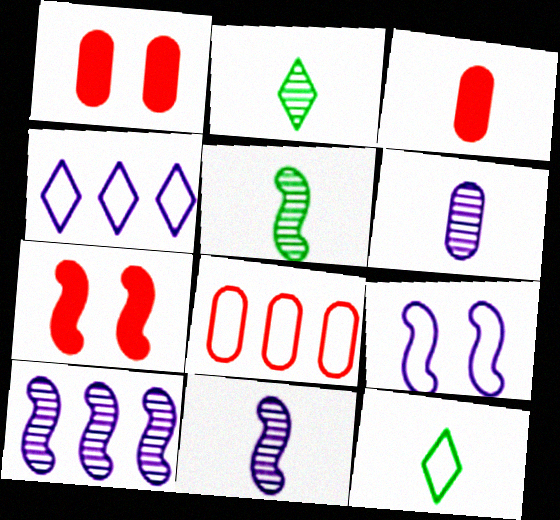[[1, 4, 5], 
[1, 10, 12], 
[3, 11, 12], 
[8, 9, 12]]